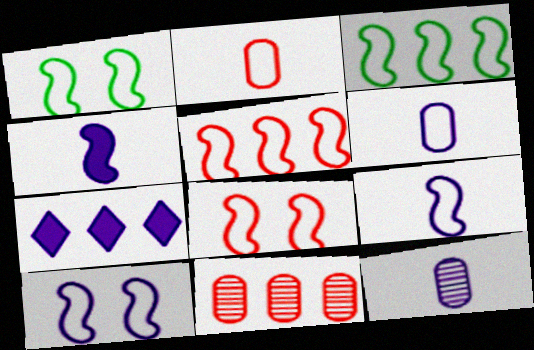[[1, 5, 9], 
[1, 8, 10], 
[3, 7, 11], 
[3, 8, 9], 
[7, 10, 12]]